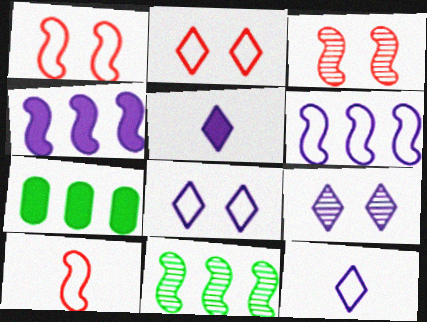[[3, 7, 12], 
[7, 9, 10]]